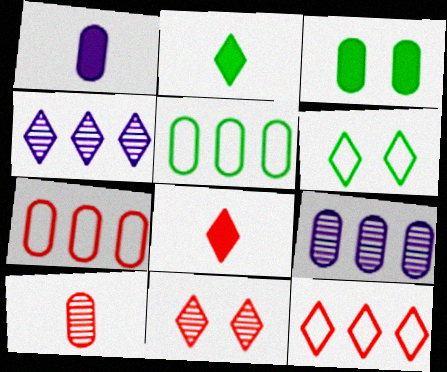[[4, 6, 8], 
[8, 11, 12]]